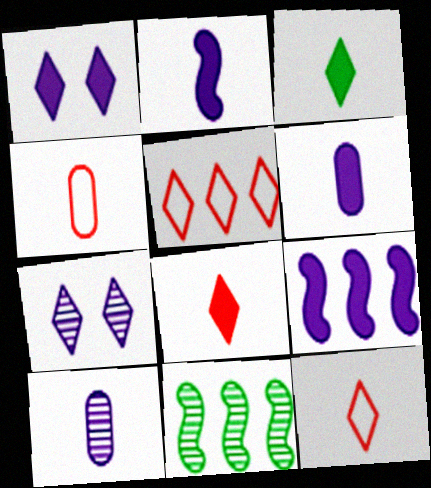[[1, 4, 11], 
[1, 6, 9], 
[3, 5, 7]]